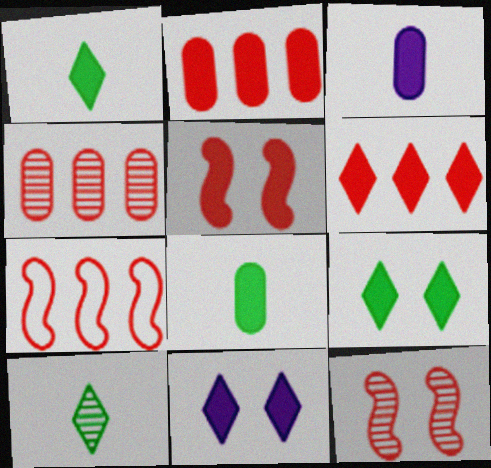[[1, 6, 11], 
[4, 6, 7]]